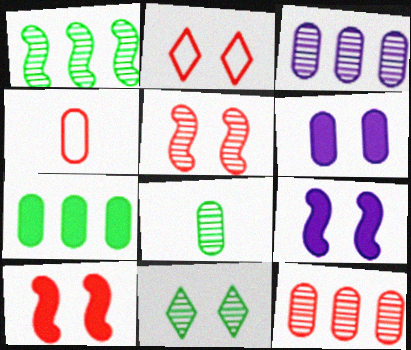[[1, 8, 11]]